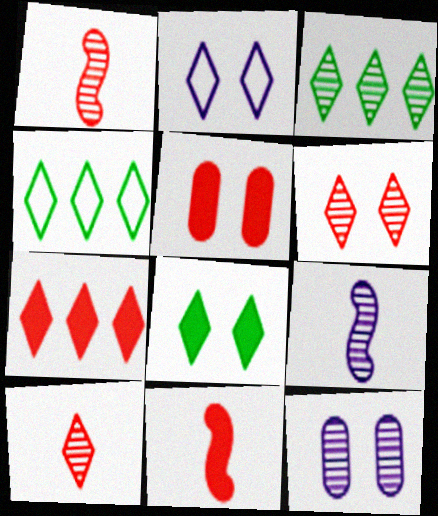[[1, 3, 12], 
[2, 6, 8], 
[4, 5, 9], 
[4, 11, 12], 
[5, 7, 11]]